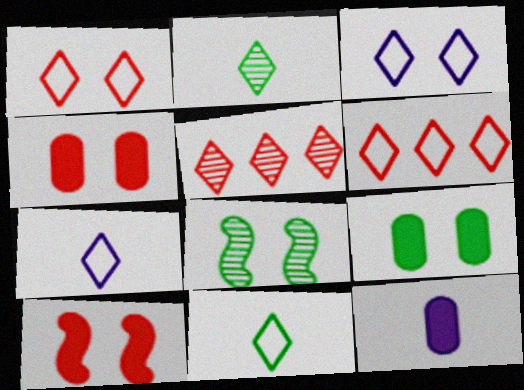[[3, 4, 8], 
[3, 6, 11], 
[6, 8, 12]]